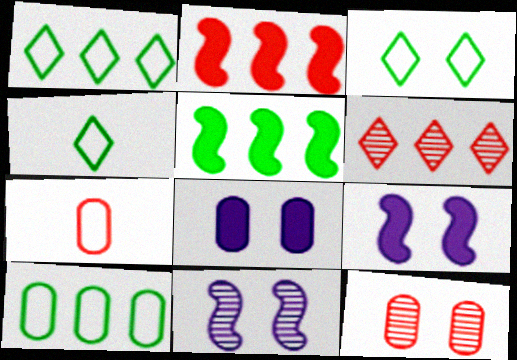[[1, 3, 4], 
[3, 9, 12]]